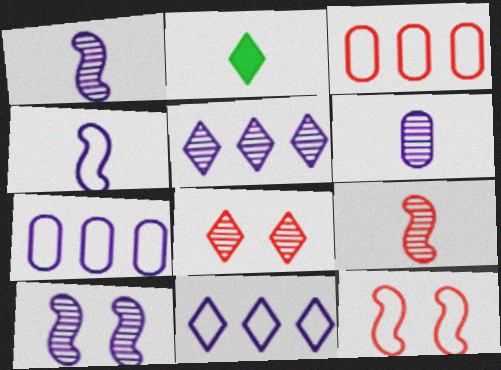[[2, 3, 10], 
[2, 8, 11], 
[5, 6, 10]]